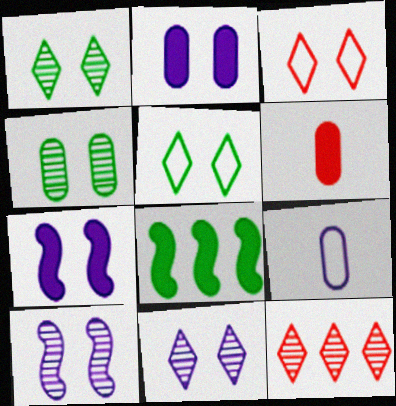[[3, 4, 7]]